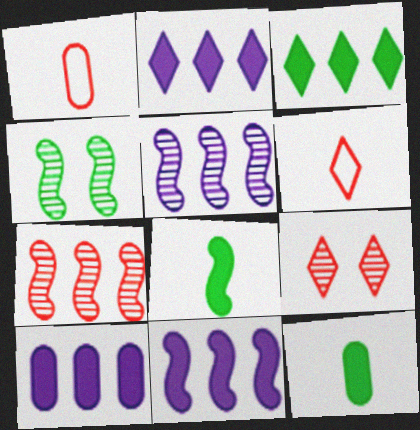[[1, 2, 4], 
[2, 10, 11], 
[4, 6, 10]]